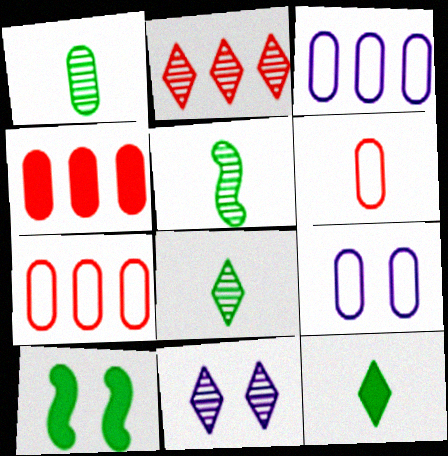[[1, 4, 9], 
[1, 5, 8], 
[2, 8, 11]]